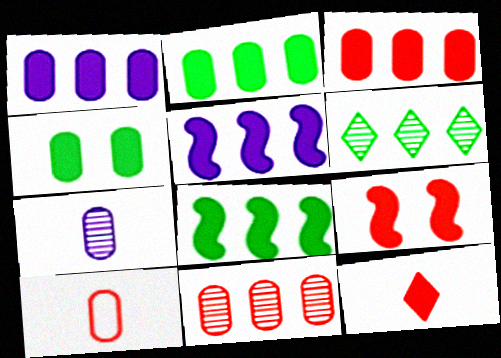[[1, 2, 3], 
[3, 9, 12], 
[4, 5, 12]]